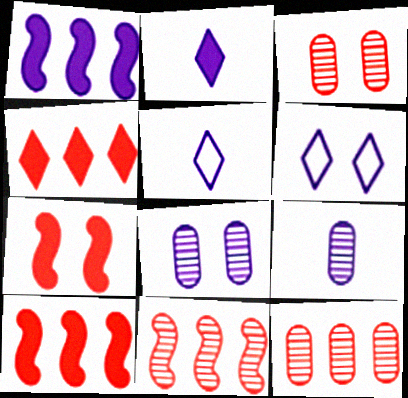[[1, 5, 8], 
[1, 6, 9]]